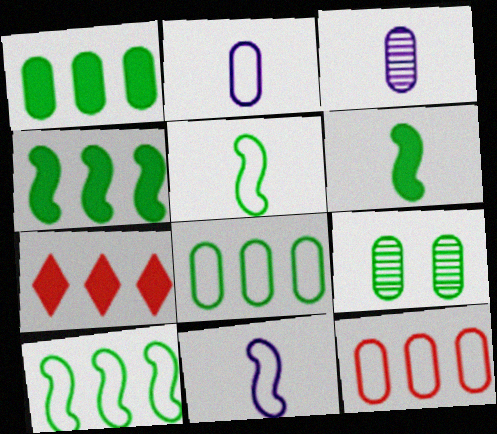[[7, 9, 11]]